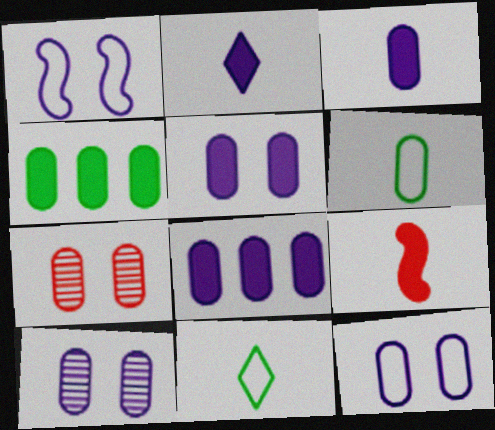[[3, 5, 8], 
[5, 10, 12], 
[6, 7, 8]]